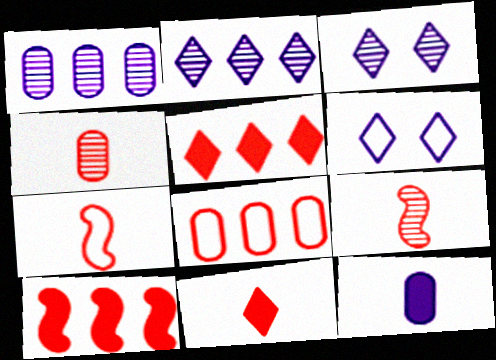[[4, 7, 11]]